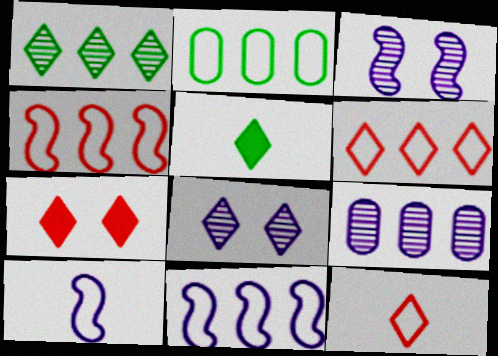[[2, 6, 11], 
[5, 6, 8]]